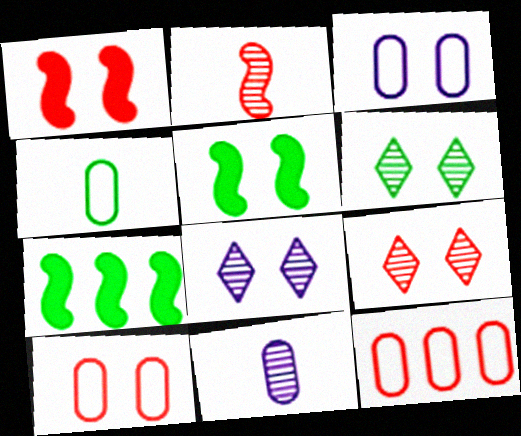[[1, 3, 6], 
[1, 9, 10], 
[3, 4, 12], 
[3, 5, 9], 
[4, 6, 7], 
[5, 8, 10], 
[6, 8, 9]]